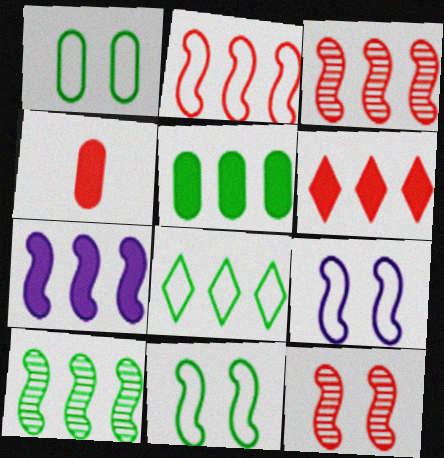[[2, 7, 10], 
[5, 6, 7], 
[5, 8, 10]]